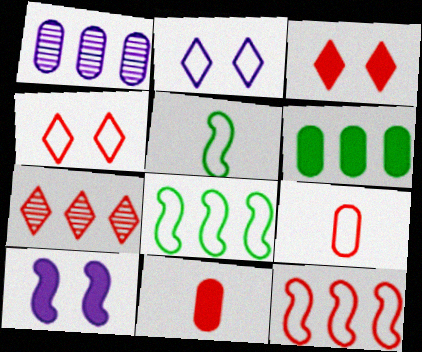[[1, 3, 5], 
[2, 8, 9], 
[4, 9, 12]]